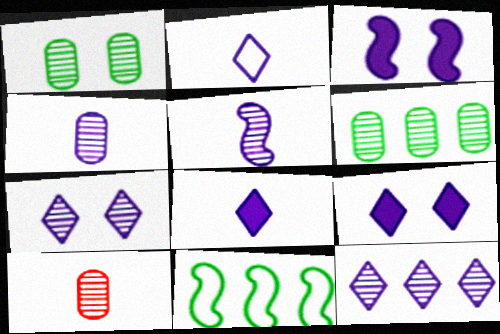[[2, 9, 12], 
[9, 10, 11]]